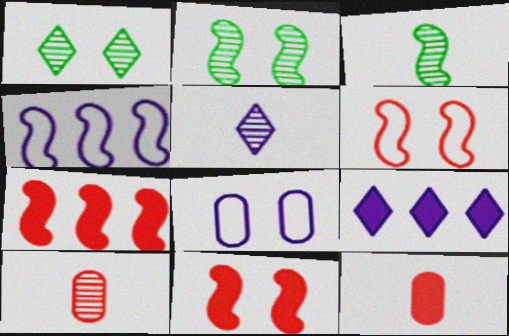[[1, 4, 12], 
[1, 8, 11], 
[3, 4, 11], 
[3, 5, 10]]